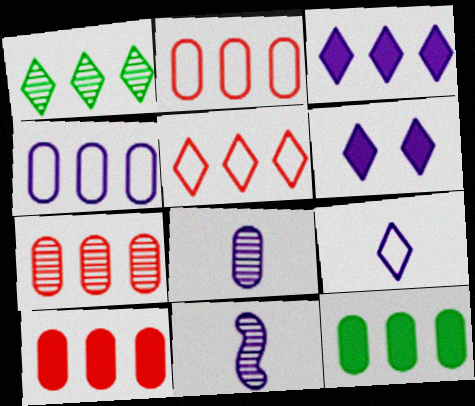[[1, 3, 5], 
[2, 7, 10], 
[4, 6, 11], 
[4, 7, 12]]